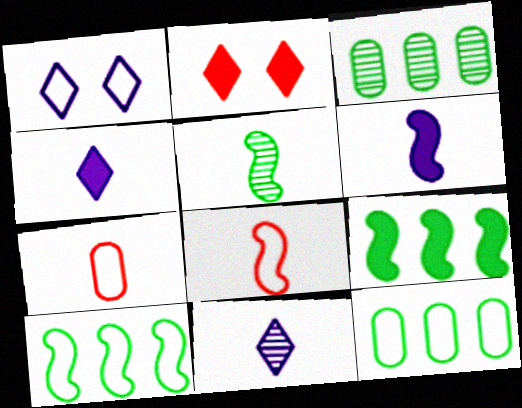[[1, 7, 10], 
[1, 8, 12], 
[4, 5, 7], 
[5, 6, 8]]